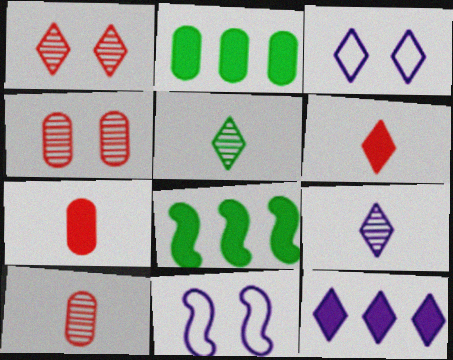[[3, 8, 10], 
[3, 9, 12]]